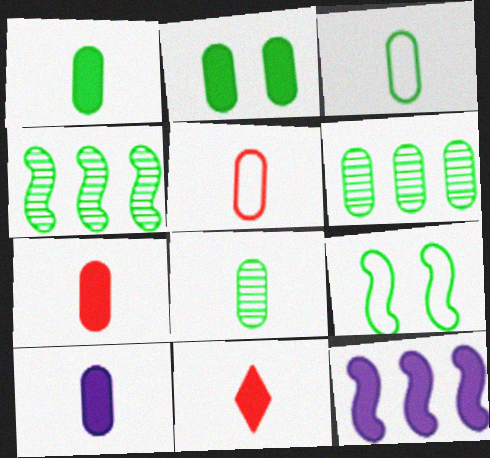[[1, 3, 8], 
[1, 7, 10], 
[2, 3, 6], 
[2, 11, 12], 
[5, 8, 10]]